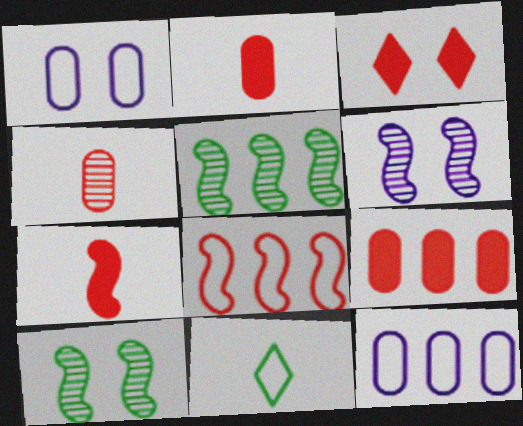[[1, 3, 10], 
[1, 8, 11], 
[3, 4, 8], 
[3, 7, 9], 
[6, 9, 11]]